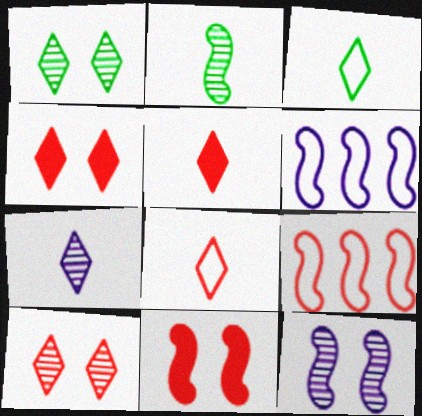[[2, 6, 11], 
[3, 5, 7]]